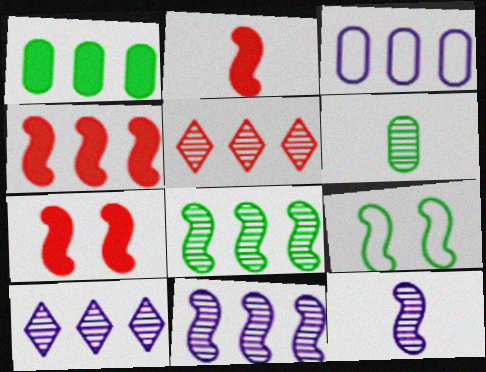[[2, 4, 7], 
[2, 9, 11], 
[4, 9, 12]]